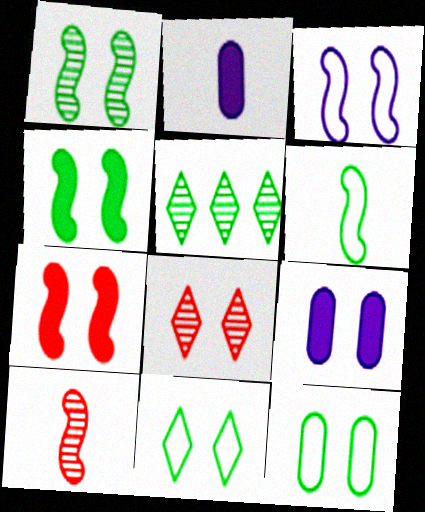[[1, 3, 7]]